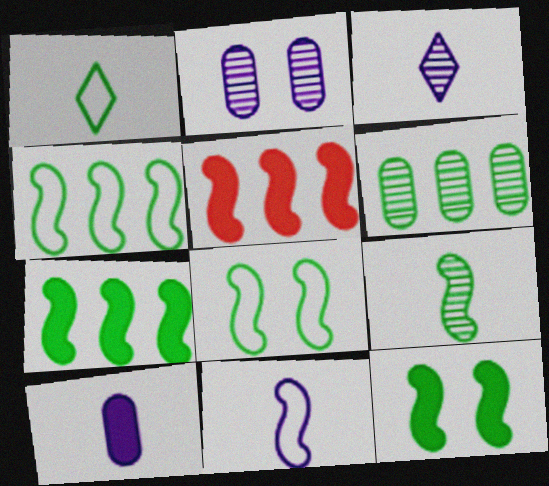[[1, 2, 5], 
[1, 6, 12], 
[3, 10, 11], 
[4, 9, 12], 
[7, 8, 9]]